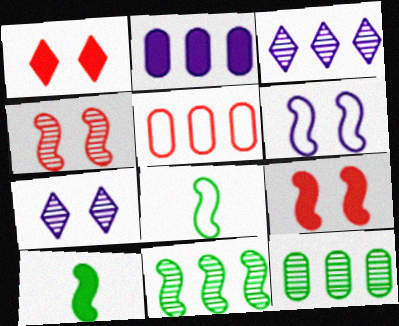[[1, 2, 10], 
[2, 5, 12], 
[5, 7, 10]]